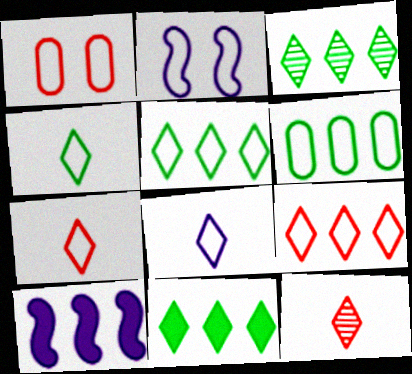[[2, 6, 7], 
[3, 5, 11], 
[4, 7, 8]]